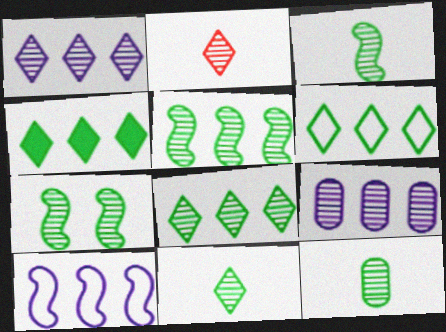[[2, 7, 9], 
[3, 5, 7], 
[3, 11, 12], 
[4, 6, 8], 
[7, 8, 12]]